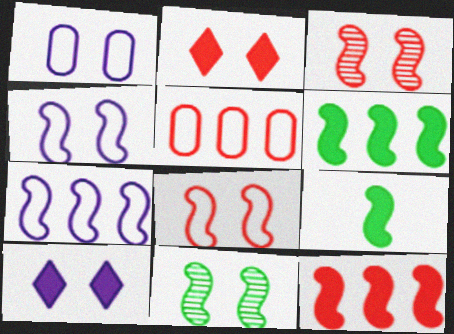[[1, 2, 11], 
[3, 7, 9]]